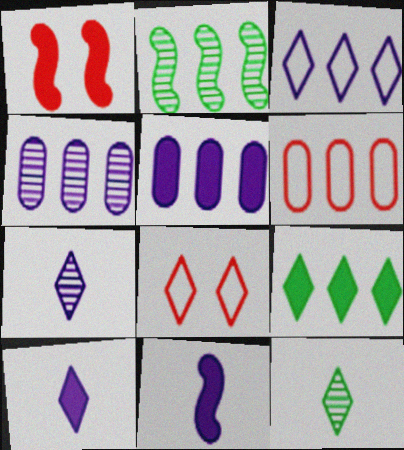[[7, 8, 9]]